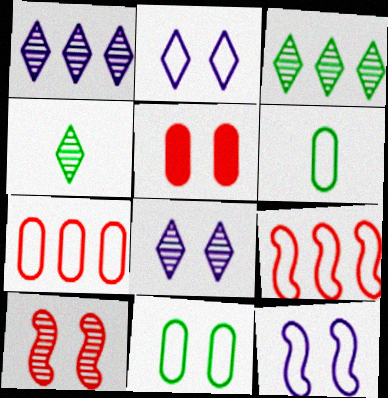[[2, 6, 9]]